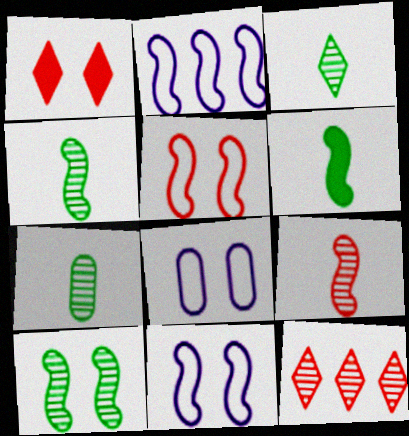[[1, 2, 7], 
[1, 8, 10], 
[3, 4, 7], 
[6, 8, 12]]